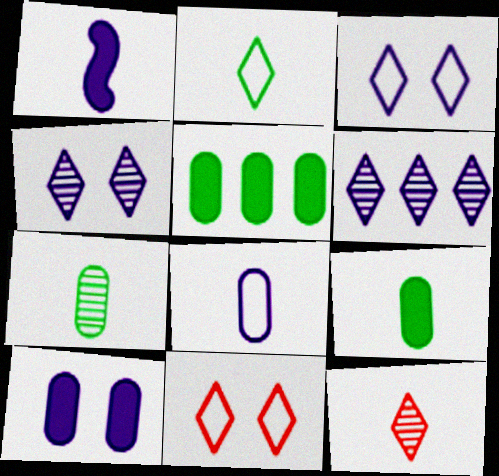[]